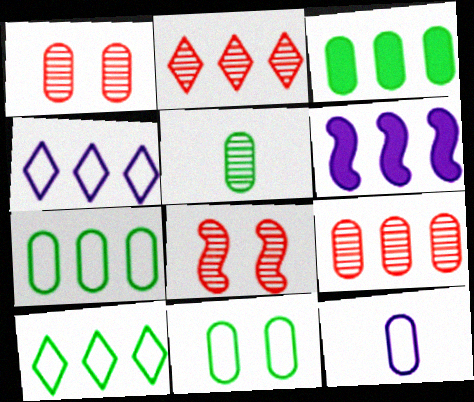[[1, 3, 12], 
[2, 6, 7], 
[3, 5, 11], 
[6, 9, 10]]